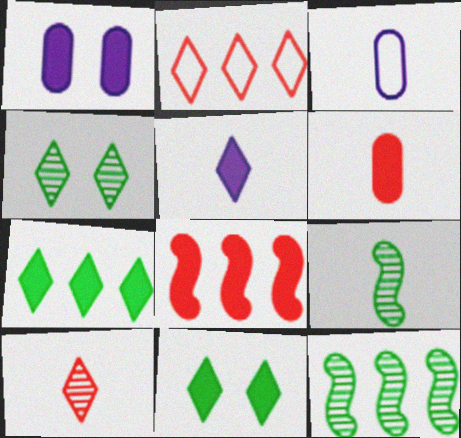[[1, 2, 9], 
[2, 4, 5], 
[3, 4, 8]]